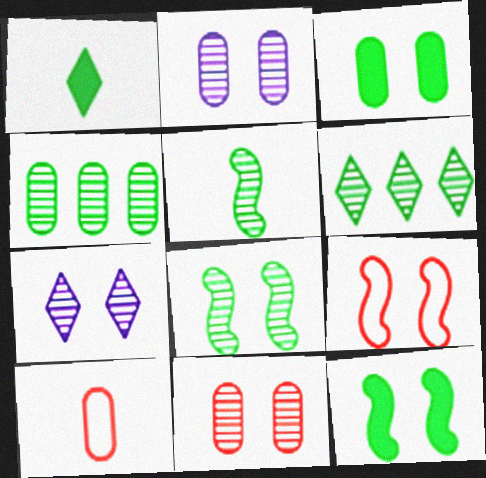[[3, 7, 9], 
[7, 8, 11]]